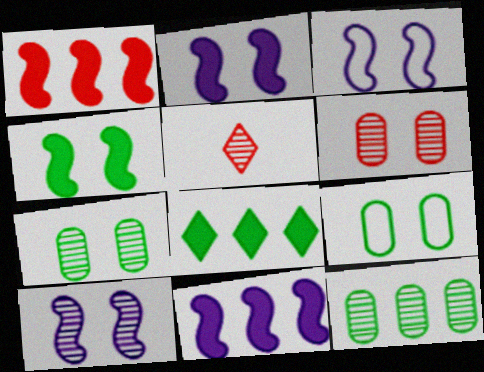[[2, 3, 10], 
[5, 9, 11], 
[5, 10, 12]]